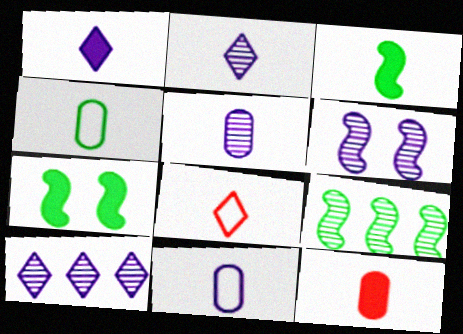[[1, 3, 12], 
[3, 5, 8], 
[4, 5, 12], 
[5, 6, 10]]